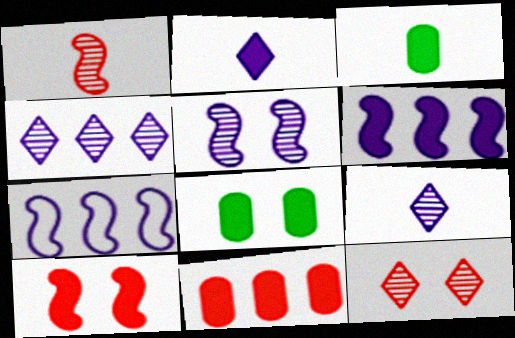[[3, 7, 12]]